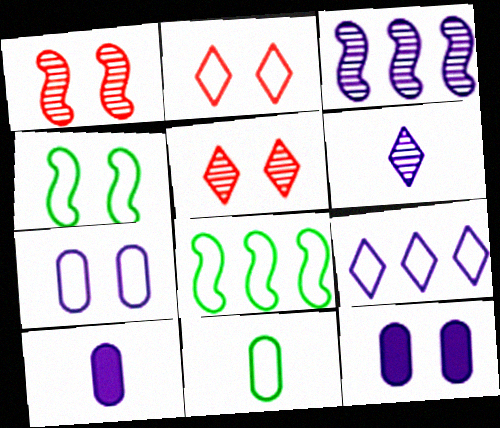[[2, 4, 7], 
[4, 5, 12], 
[5, 8, 10]]